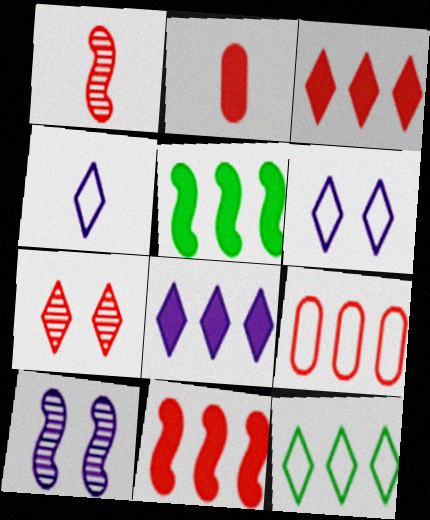[[2, 10, 12]]